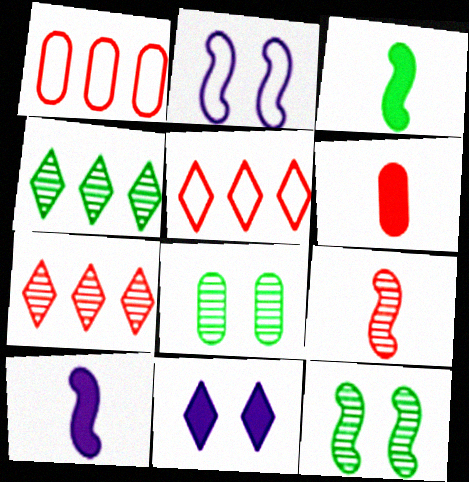[[2, 4, 6], 
[5, 8, 10]]